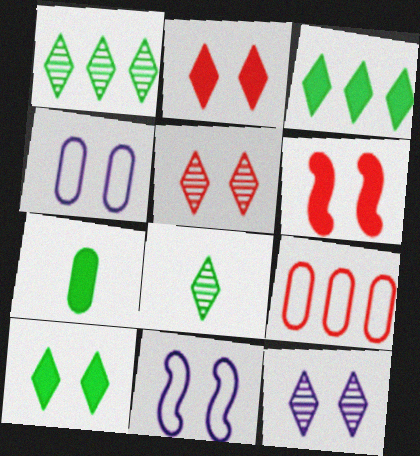[]